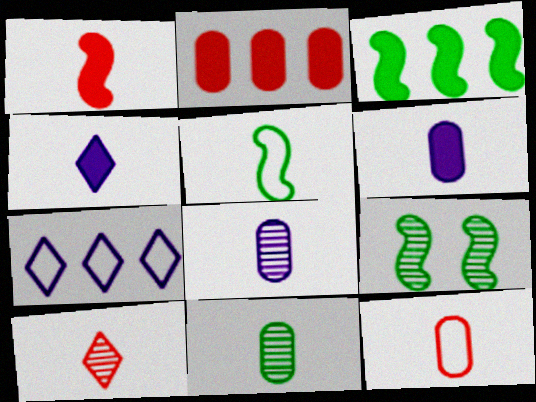[[1, 10, 12], 
[3, 5, 9], 
[5, 6, 10], 
[6, 11, 12]]